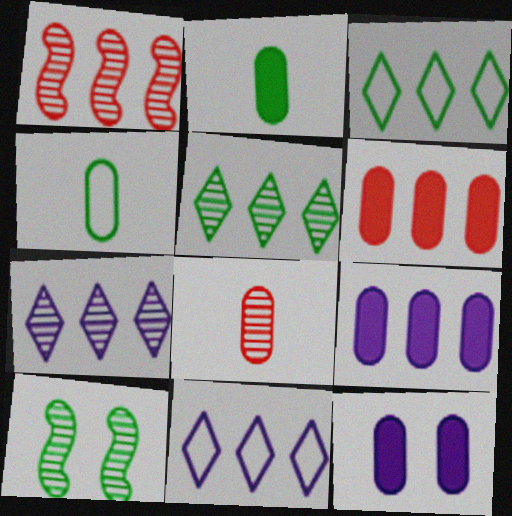[[1, 3, 9], 
[2, 3, 10], 
[2, 6, 12], 
[7, 8, 10]]